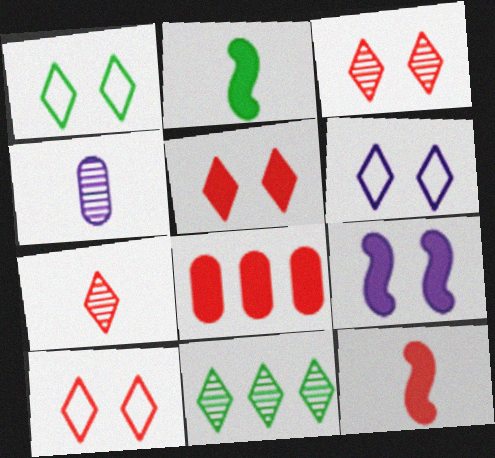[[1, 6, 10], 
[3, 5, 10], 
[5, 8, 12]]